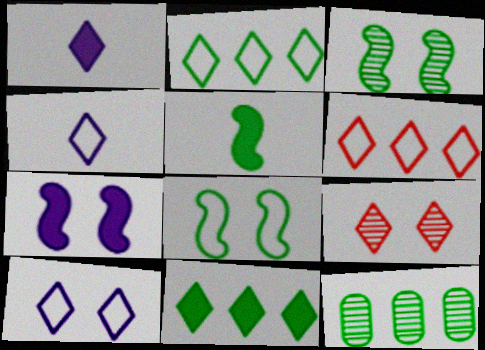[[1, 2, 9], 
[4, 9, 11]]